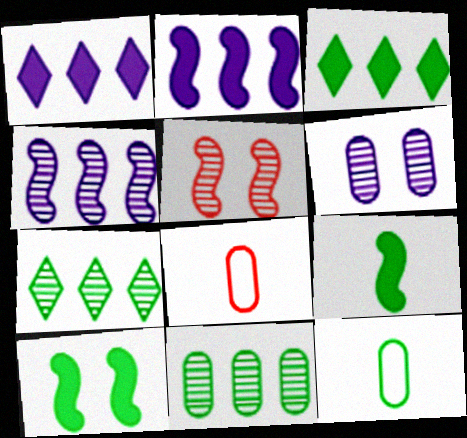[[1, 5, 12], 
[7, 10, 12]]